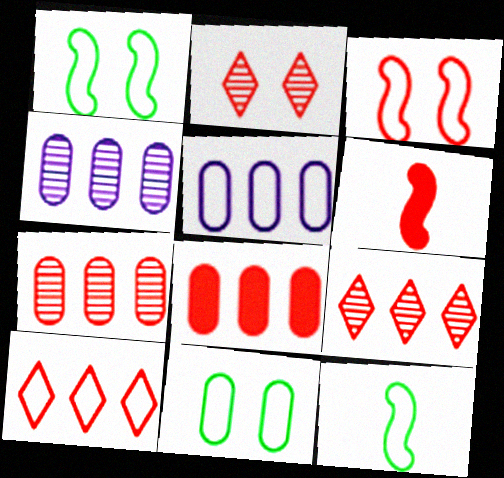[]